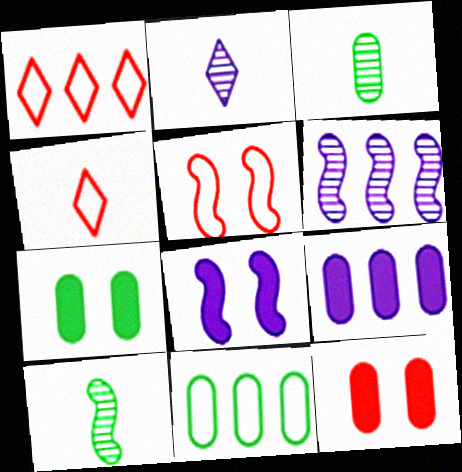[[1, 3, 8], 
[3, 7, 11], 
[4, 6, 7]]